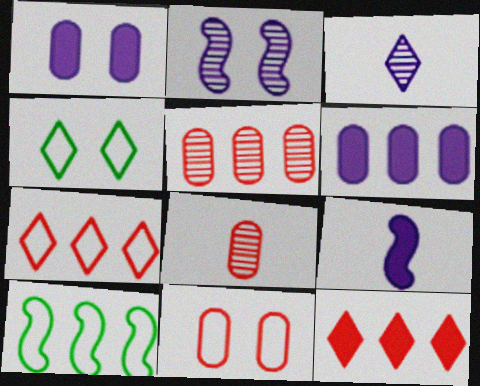[[3, 4, 12], 
[4, 5, 9]]